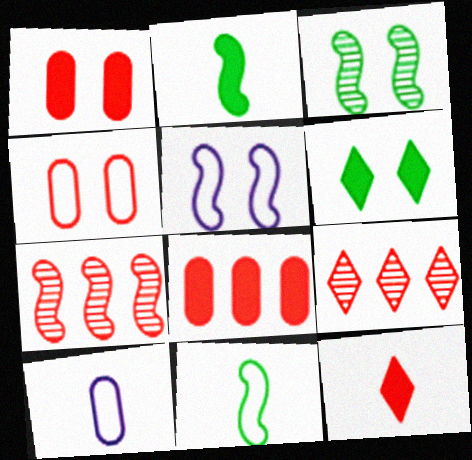[[2, 5, 7], 
[4, 7, 12], 
[6, 7, 10]]